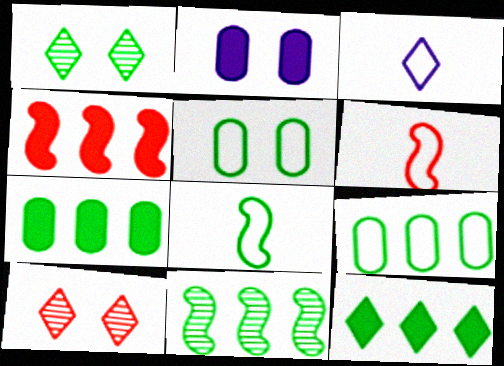[[1, 7, 8], 
[3, 10, 12], 
[9, 11, 12]]